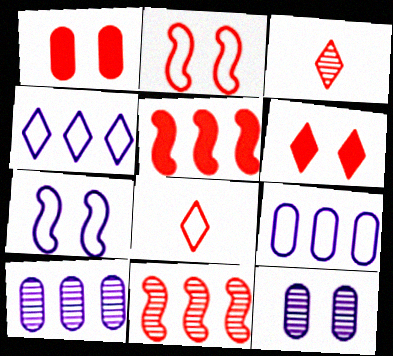[[1, 8, 11]]